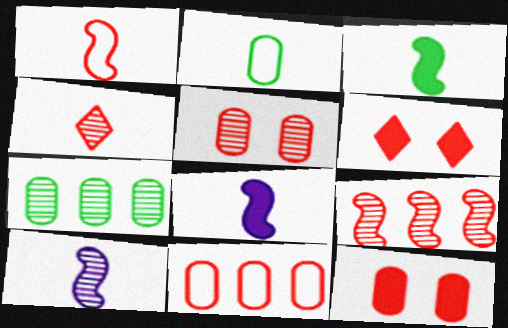[[1, 3, 10], 
[2, 4, 8], 
[4, 5, 9]]